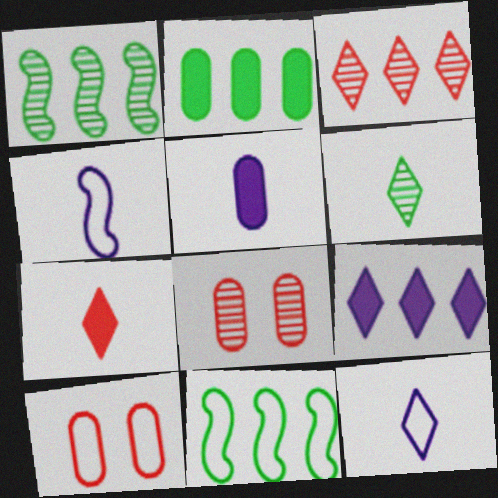[[6, 7, 12], 
[10, 11, 12]]